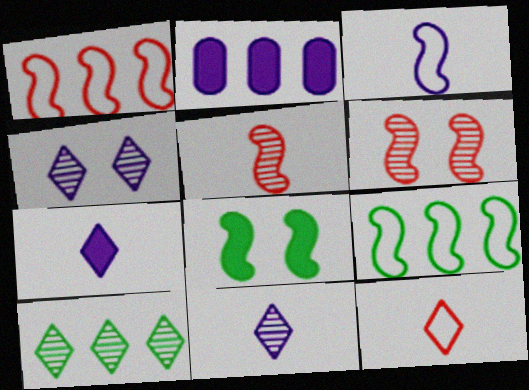[[1, 2, 10], 
[2, 3, 4]]